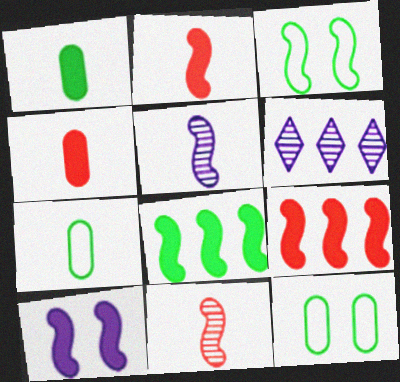[[2, 6, 12], 
[2, 8, 10], 
[3, 4, 6], 
[3, 5, 9]]